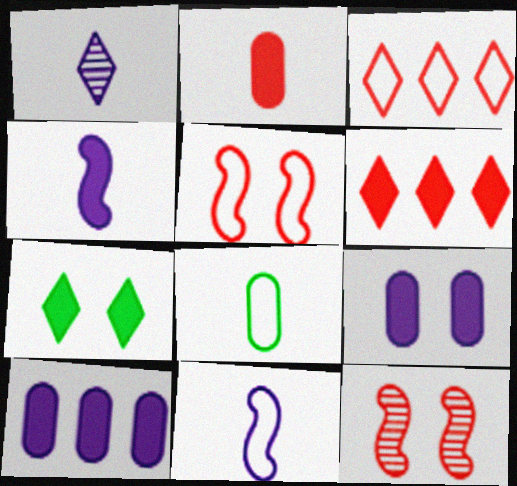[[1, 3, 7], 
[2, 3, 12]]